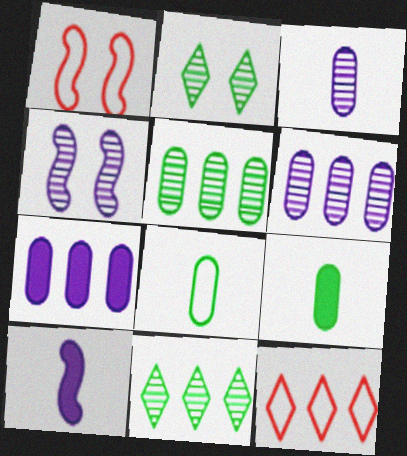[[4, 9, 12]]